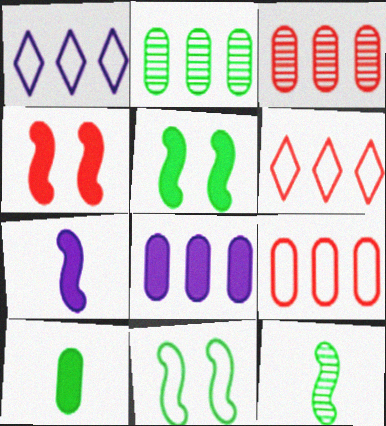[[2, 8, 9]]